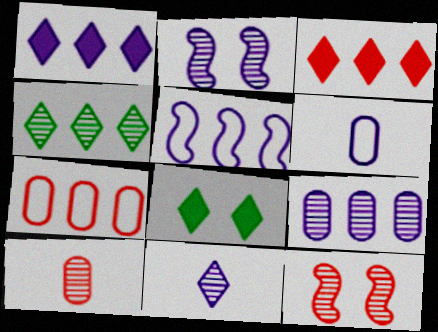[[1, 2, 6], 
[1, 5, 9], 
[2, 4, 10], 
[2, 9, 11], 
[5, 8, 10]]